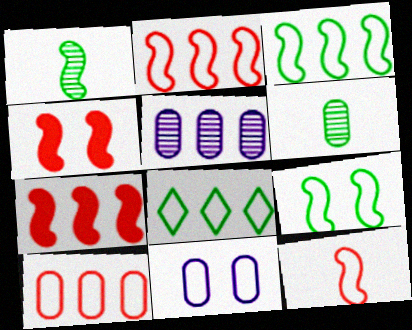[[5, 7, 8], 
[8, 11, 12]]